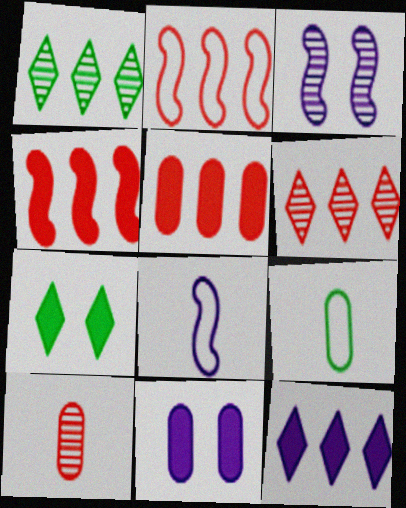[[1, 3, 10], 
[2, 5, 6]]